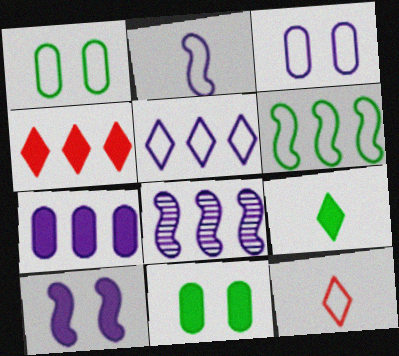[[2, 3, 5], 
[2, 8, 10], 
[3, 6, 12], 
[5, 7, 8], 
[8, 11, 12]]